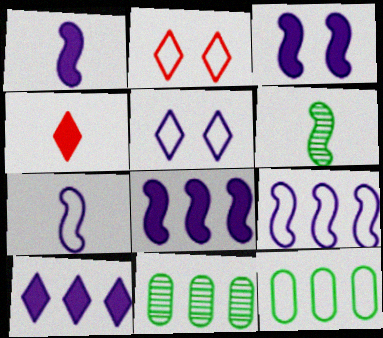[[1, 2, 11], 
[1, 3, 8], 
[2, 7, 12]]